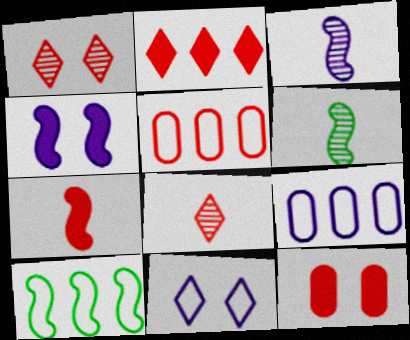[[1, 5, 7], 
[2, 7, 12]]